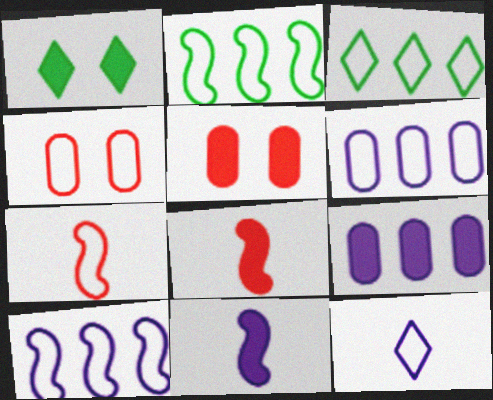[[1, 8, 9], 
[2, 4, 12]]